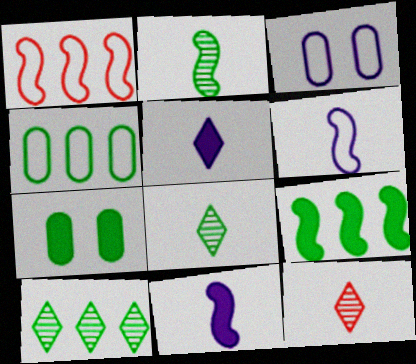[[3, 9, 12], 
[4, 9, 10]]